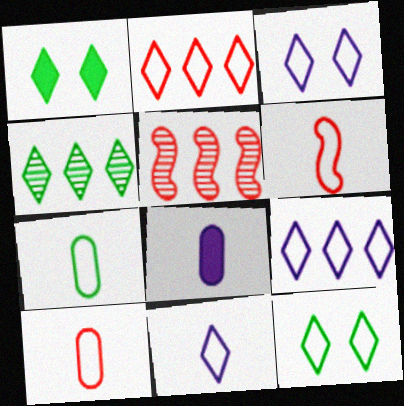[[2, 11, 12], 
[3, 9, 11], 
[5, 8, 12], 
[6, 7, 11]]